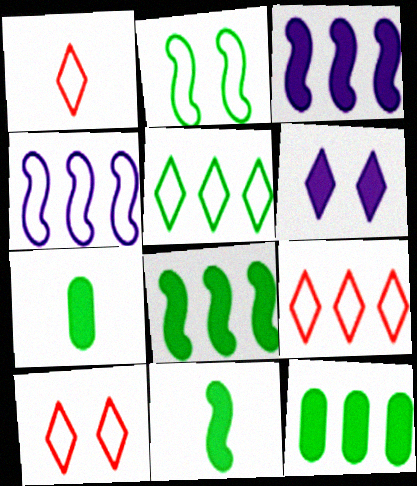[[1, 9, 10]]